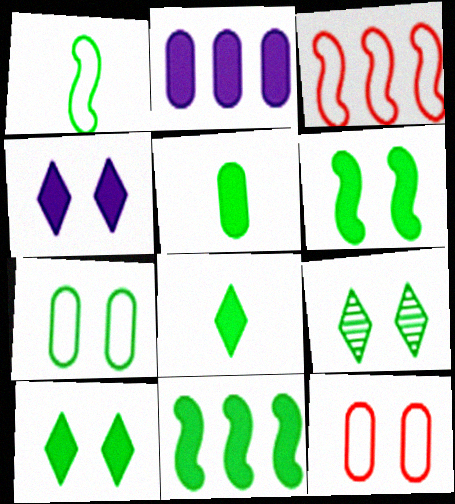[[5, 10, 11], 
[6, 7, 9]]